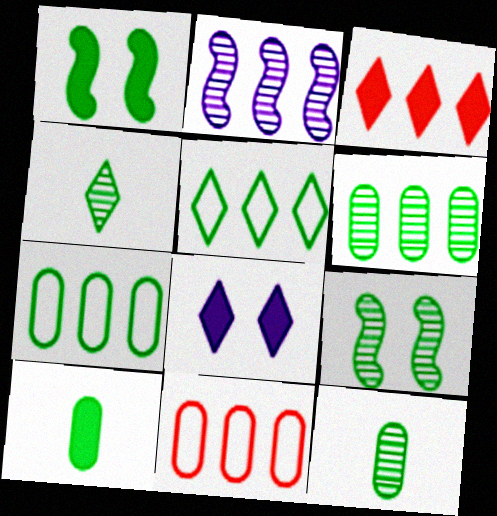[[1, 4, 7], 
[1, 5, 12], 
[2, 3, 7], 
[4, 6, 9], 
[5, 9, 10]]